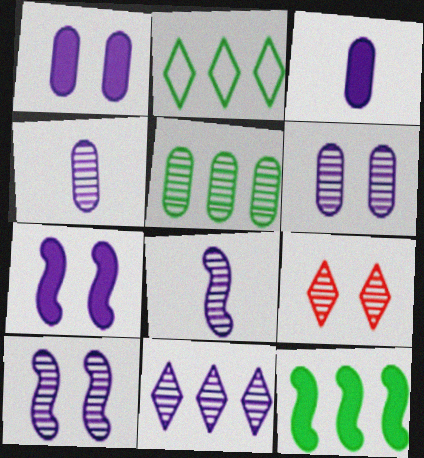[[2, 5, 12], 
[4, 10, 11], 
[5, 8, 9], 
[6, 8, 11]]